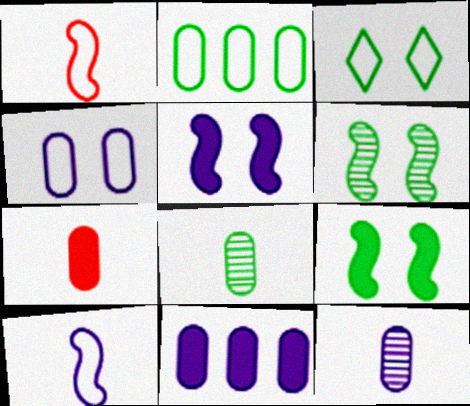[[4, 11, 12]]